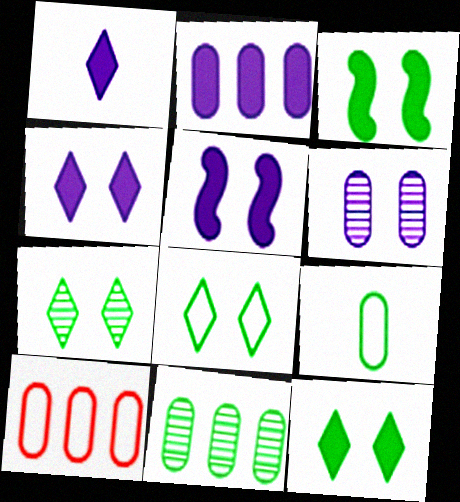[[1, 2, 5], 
[2, 10, 11], 
[7, 8, 12]]